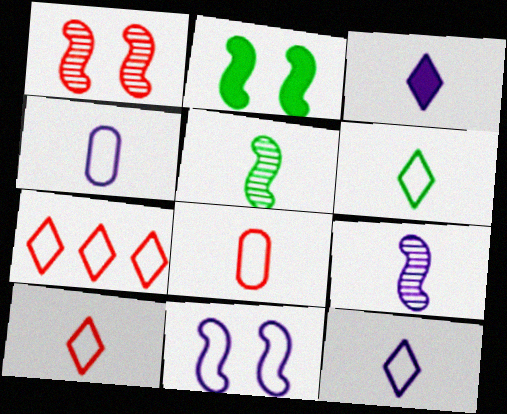[[1, 2, 11], 
[3, 4, 9], 
[3, 5, 8], 
[6, 10, 12]]